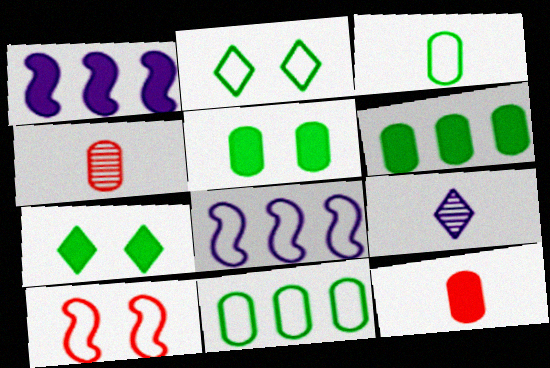[[1, 2, 4], 
[1, 7, 12], 
[4, 7, 8], 
[6, 9, 10]]